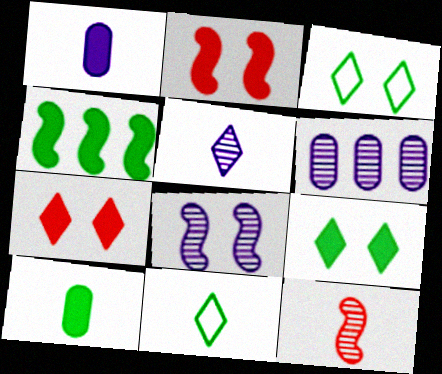[[1, 4, 7], 
[1, 11, 12], 
[2, 6, 11], 
[4, 9, 10], 
[5, 6, 8]]